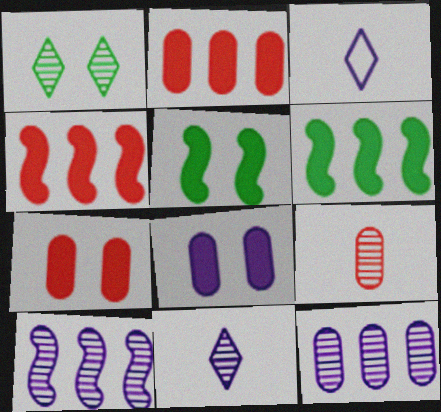[[1, 9, 10], 
[3, 8, 10]]